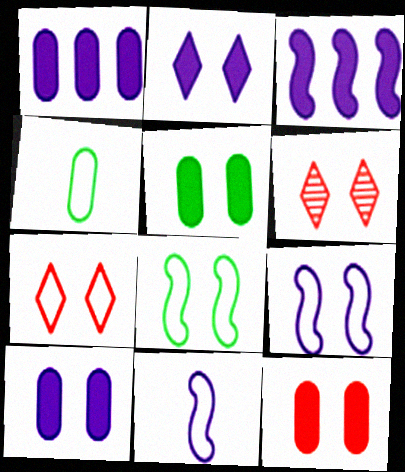[[3, 4, 6], 
[5, 6, 9], 
[5, 10, 12], 
[6, 8, 10]]